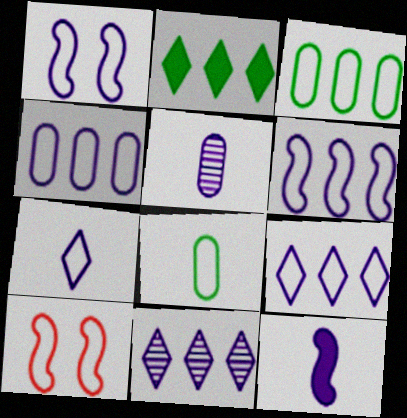[[1, 4, 7], 
[2, 5, 10], 
[3, 7, 10], 
[4, 6, 9], 
[5, 7, 12], 
[8, 9, 10]]